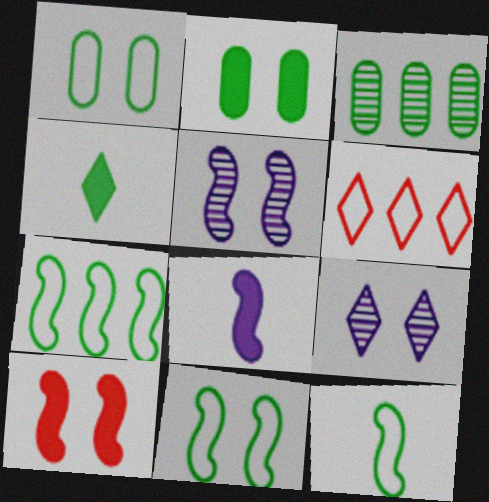[[1, 9, 10], 
[3, 4, 11], 
[4, 6, 9], 
[5, 10, 11], 
[7, 11, 12]]